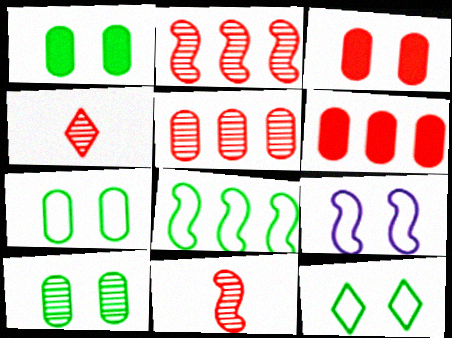[[1, 7, 10]]